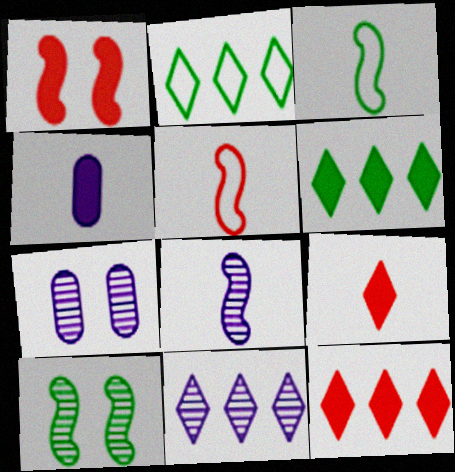[[1, 4, 6], 
[2, 11, 12], 
[3, 7, 12], 
[5, 6, 7], 
[7, 8, 11]]